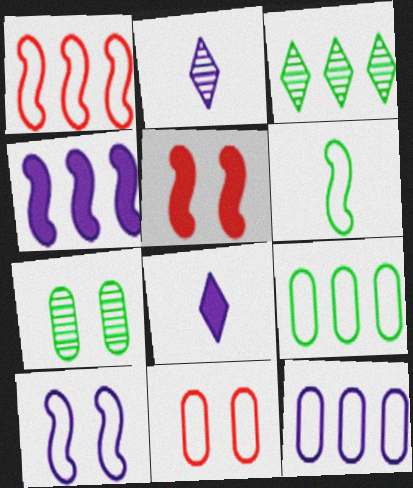[[1, 6, 10], 
[1, 7, 8], 
[2, 5, 9]]